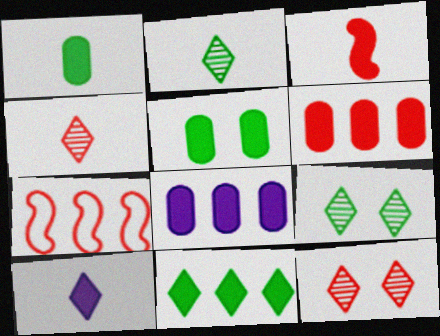[[1, 3, 10]]